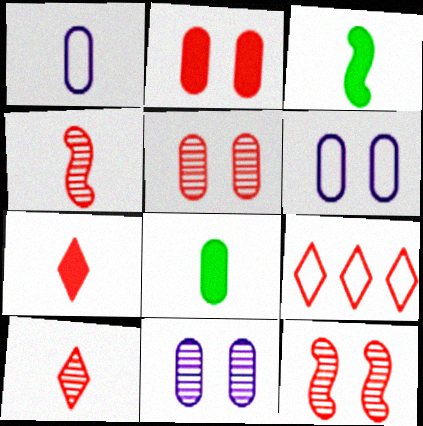[[1, 3, 10], 
[2, 4, 9], 
[3, 9, 11]]